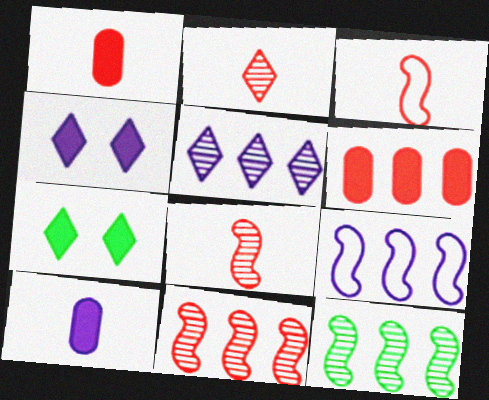[[1, 2, 3]]